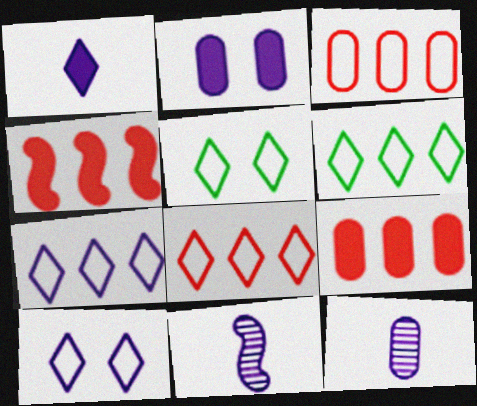[[2, 7, 11], 
[4, 5, 12], 
[5, 9, 11], 
[6, 7, 8]]